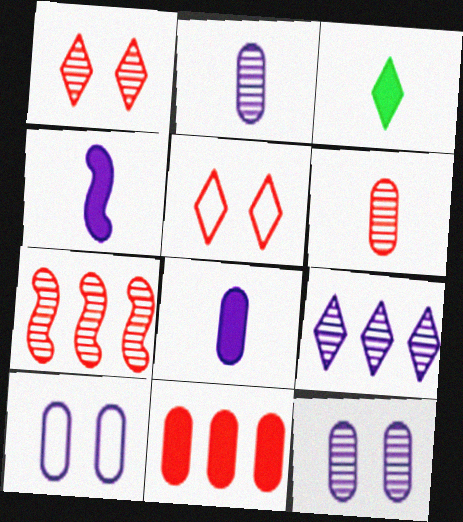[[1, 6, 7], 
[3, 5, 9], 
[3, 7, 10], 
[4, 9, 10]]